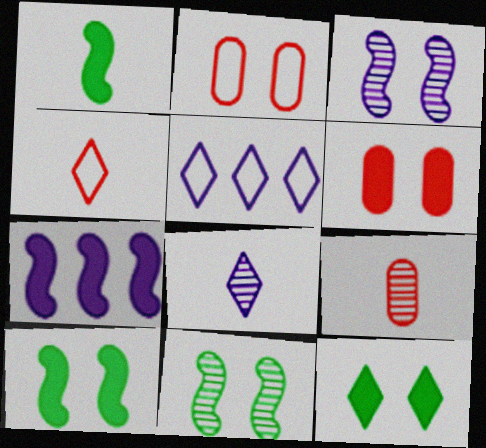[[2, 3, 12], 
[5, 9, 10]]